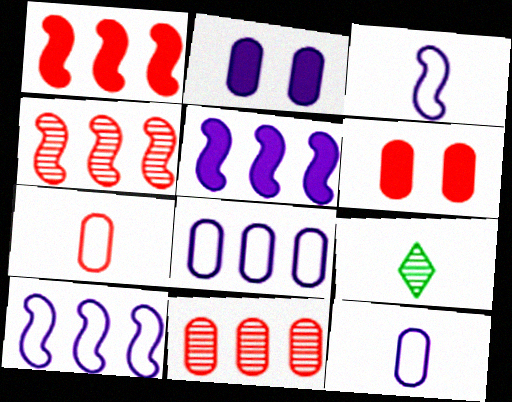[[6, 7, 11], 
[6, 9, 10]]